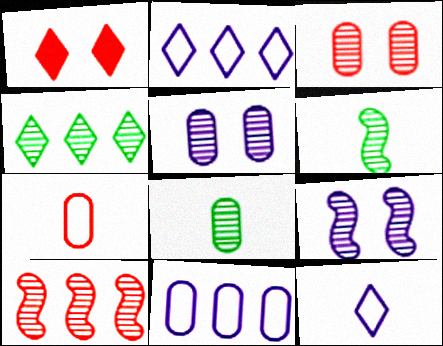[[1, 4, 12], 
[1, 6, 11], 
[1, 7, 10], 
[6, 9, 10]]